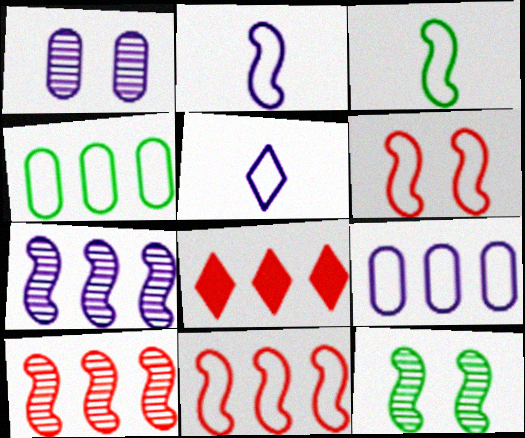[[1, 3, 8], 
[4, 5, 6], 
[4, 7, 8]]